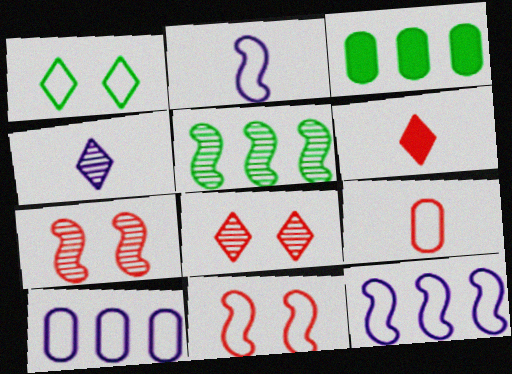[[1, 9, 12], 
[2, 3, 8], 
[3, 4, 11]]